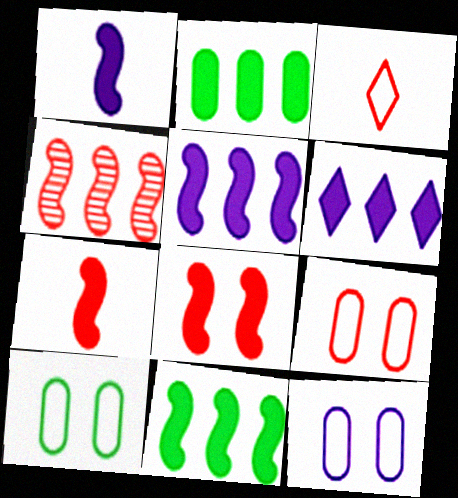[[1, 8, 11], 
[9, 10, 12]]